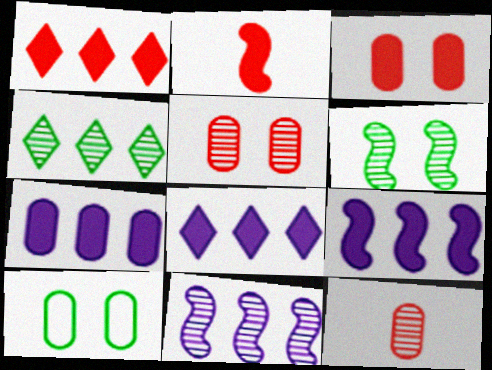[[1, 2, 3], 
[7, 8, 9], 
[7, 10, 12]]